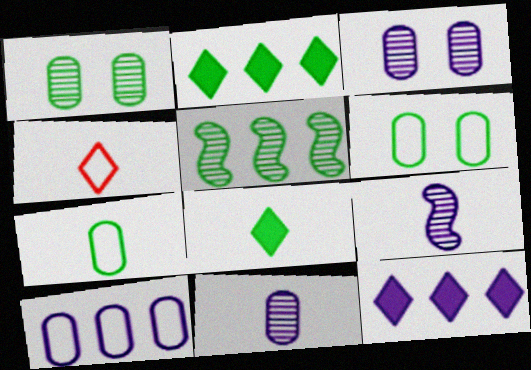[[5, 6, 8]]